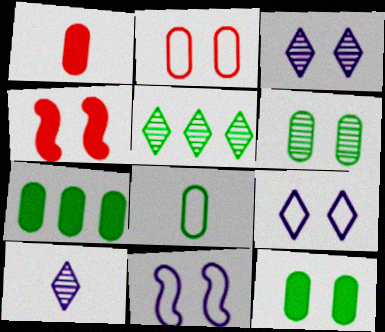[[1, 5, 11], 
[4, 6, 9], 
[6, 7, 8]]